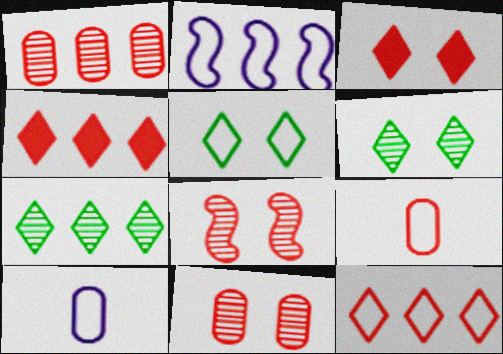[[2, 5, 9], 
[4, 8, 9]]